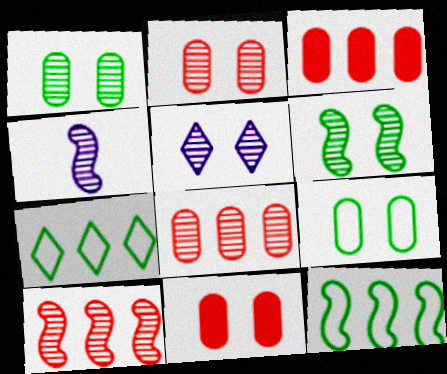[[2, 5, 6], 
[4, 6, 10], 
[4, 7, 11]]